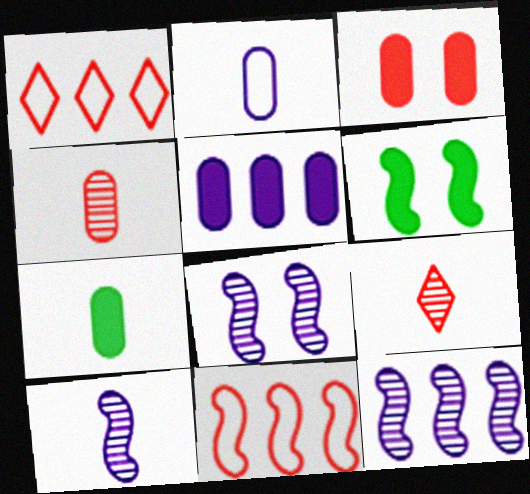[[1, 7, 8], 
[2, 4, 7], 
[3, 5, 7], 
[3, 9, 11], 
[6, 10, 11], 
[8, 10, 12]]